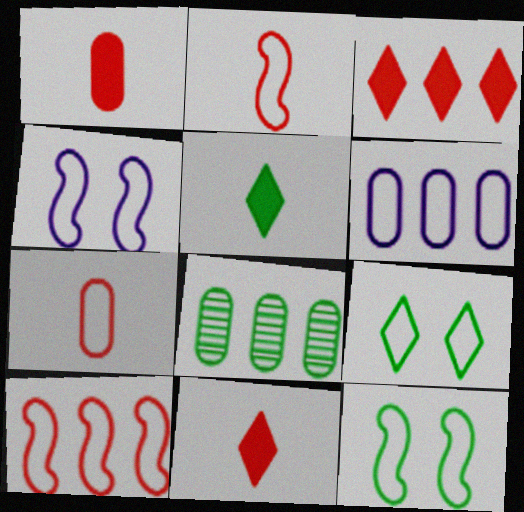[[2, 6, 9], 
[4, 8, 11], 
[5, 8, 12]]